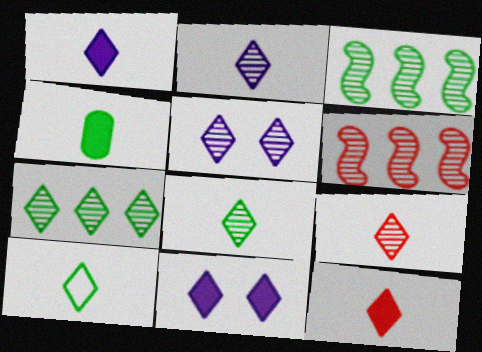[[1, 9, 10], 
[2, 8, 9], 
[2, 10, 12], 
[5, 7, 9]]